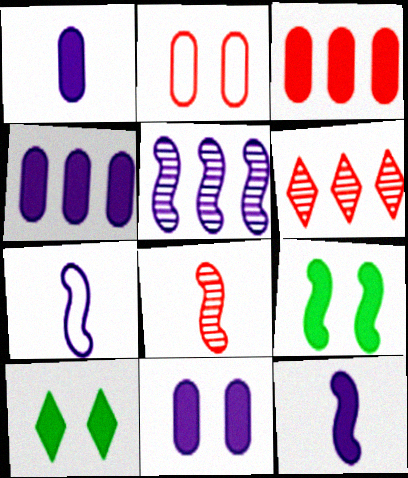[[1, 4, 11], 
[3, 10, 12]]